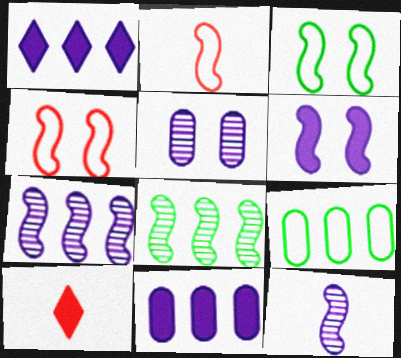[[2, 6, 8]]